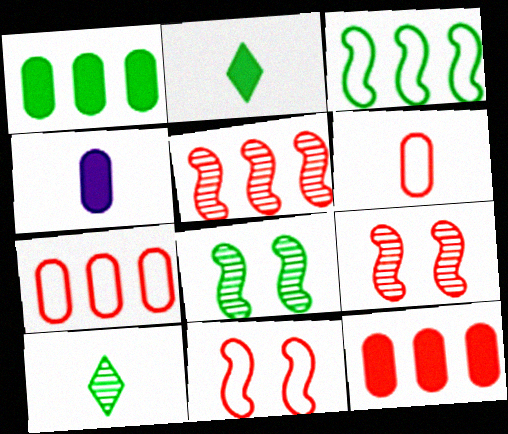[]